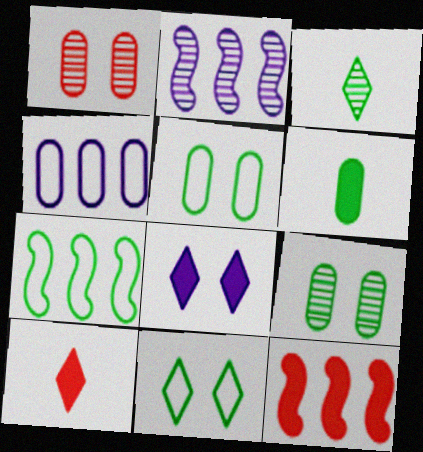[[1, 2, 3], 
[1, 4, 6], 
[2, 5, 10], 
[2, 7, 12], 
[6, 8, 12]]